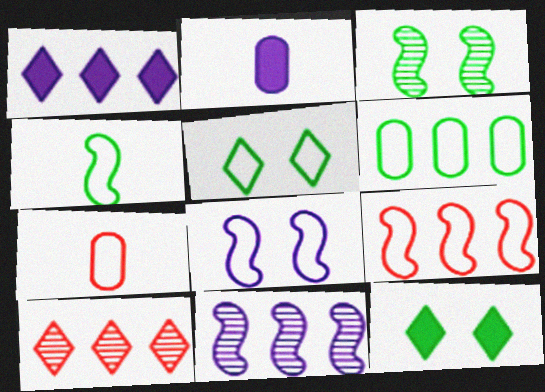[[1, 3, 7], 
[4, 5, 6], 
[4, 8, 9], 
[7, 11, 12]]